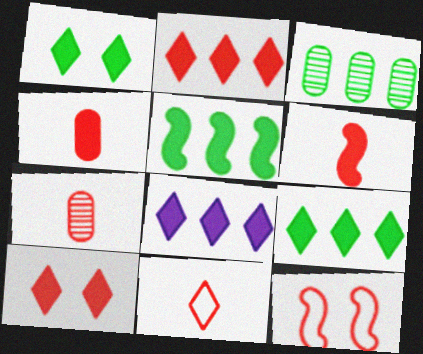[[2, 7, 12], 
[2, 8, 9], 
[6, 7, 11]]